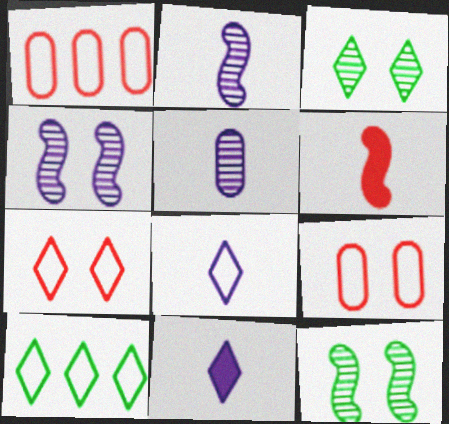[[1, 11, 12], 
[7, 8, 10]]